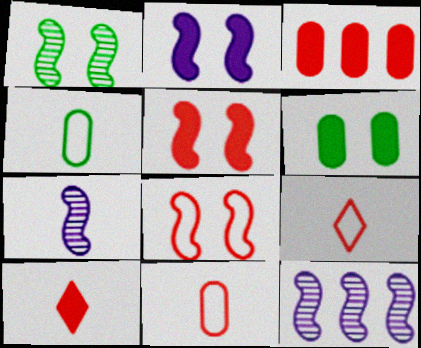[[1, 2, 8], 
[3, 5, 10], 
[4, 7, 10], 
[6, 9, 12]]